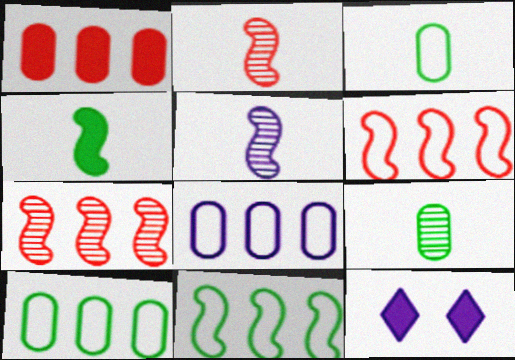[[1, 4, 12], 
[2, 10, 12], 
[3, 7, 12], 
[5, 8, 12], 
[6, 9, 12]]